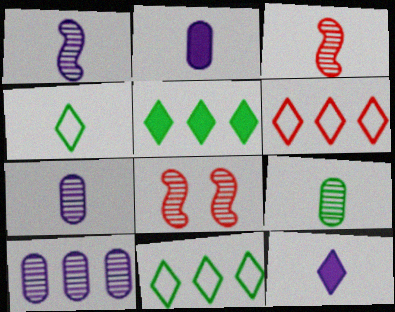[[2, 3, 4], 
[2, 8, 11]]